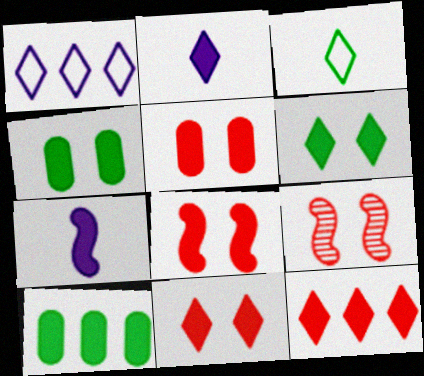[[2, 6, 12], 
[2, 8, 10], 
[4, 7, 12], 
[5, 8, 11], 
[7, 10, 11]]